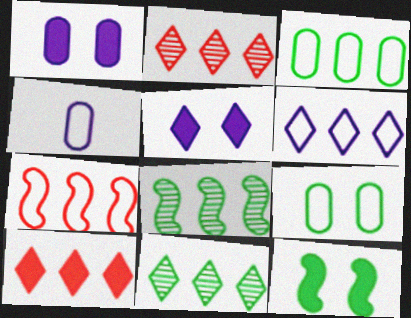[[2, 4, 12], 
[3, 6, 7], 
[6, 10, 11]]